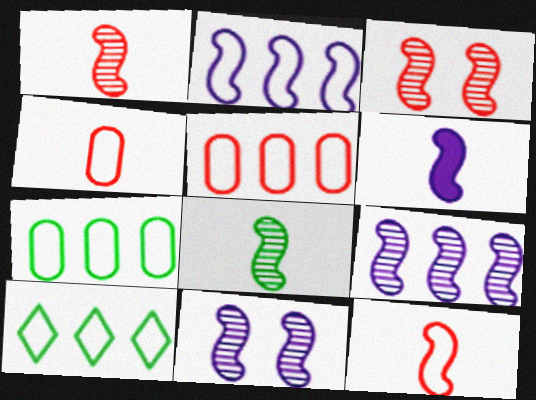[[2, 5, 10], 
[2, 6, 11], 
[3, 8, 9], 
[6, 8, 12]]